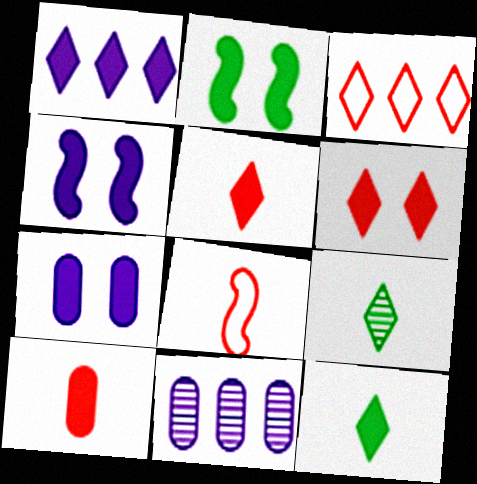[[1, 2, 10], 
[1, 6, 12], 
[2, 6, 7]]